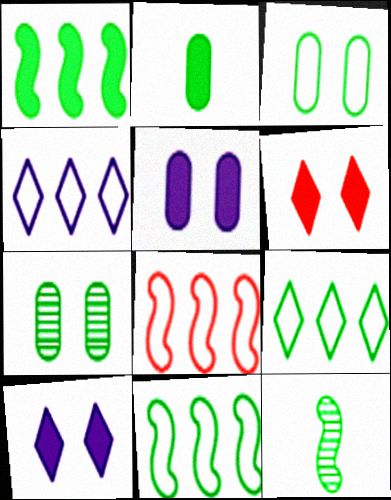[]